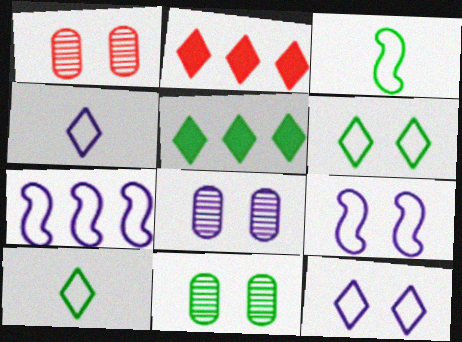[[1, 8, 11], 
[2, 3, 8], 
[3, 5, 11]]